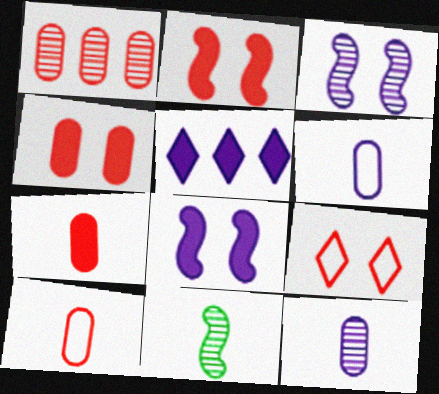[[1, 4, 10], 
[3, 5, 6]]